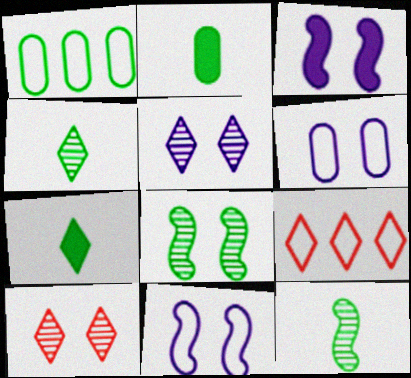[[1, 7, 8], 
[3, 5, 6], 
[5, 7, 9]]